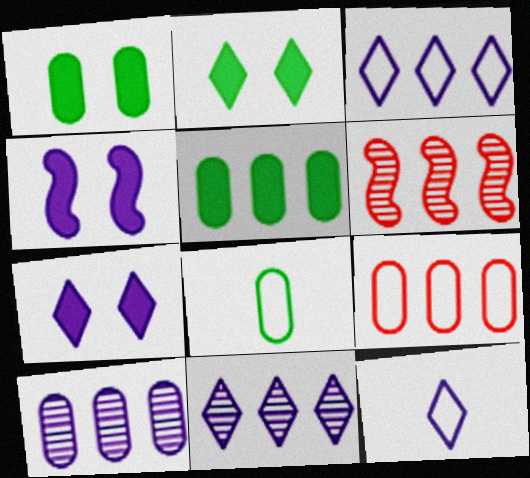[[1, 6, 12], 
[3, 5, 6], 
[4, 10, 12], 
[5, 9, 10], 
[6, 7, 8], 
[7, 11, 12]]